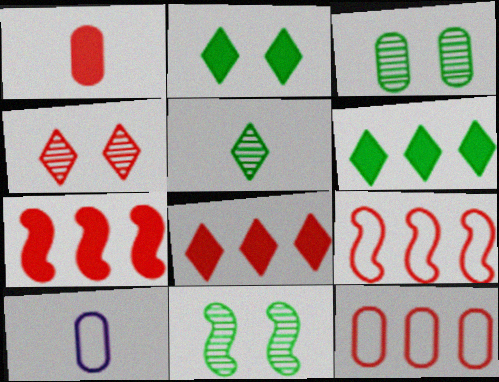[[1, 4, 9], 
[8, 10, 11]]